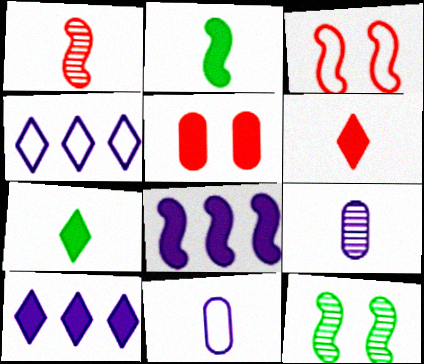[[1, 7, 11], 
[2, 5, 10], 
[5, 7, 8]]